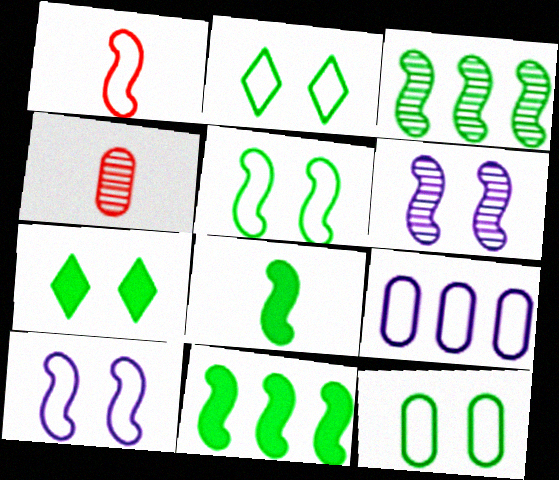[[1, 2, 9], 
[1, 6, 11], 
[2, 5, 12], 
[3, 5, 8]]